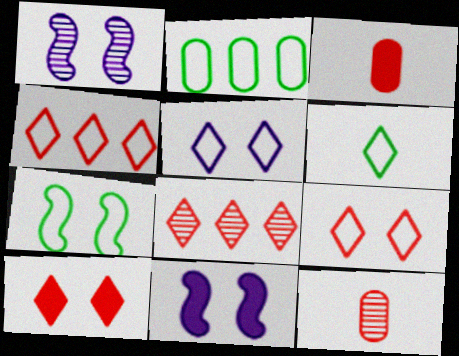[[2, 6, 7], 
[4, 5, 6]]